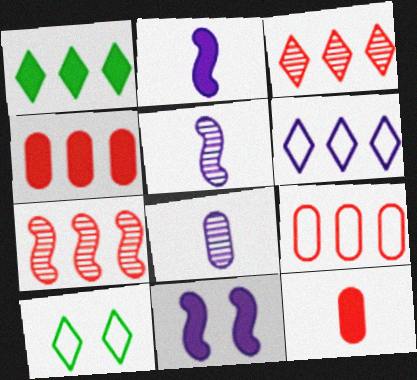[[1, 3, 6], 
[1, 11, 12], 
[4, 5, 10], 
[6, 8, 11]]